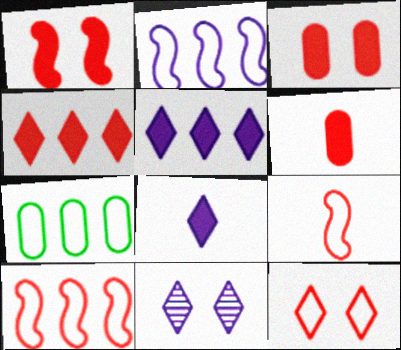[[1, 4, 6]]